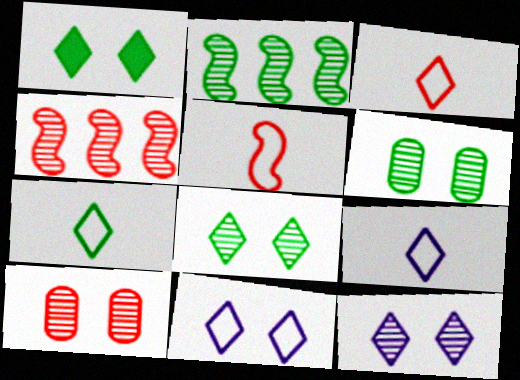[[3, 7, 9]]